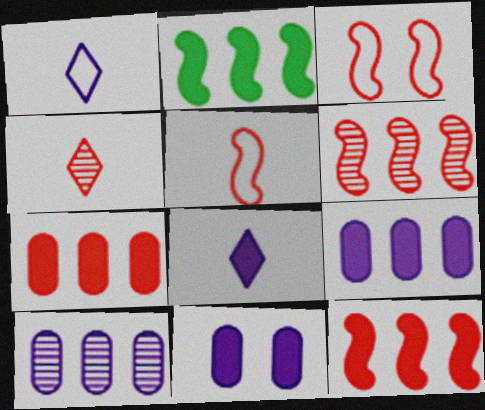[[3, 4, 7]]